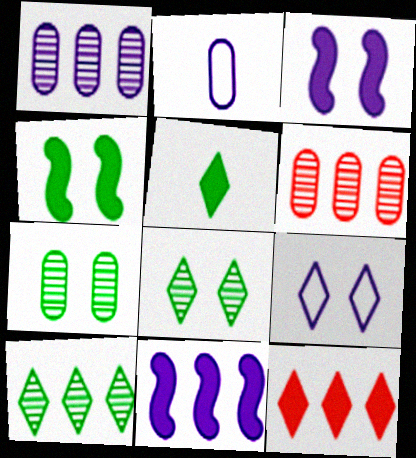[]